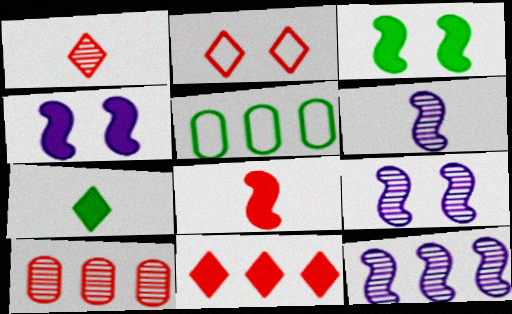[[1, 2, 11], 
[1, 4, 5], 
[2, 8, 10], 
[5, 11, 12], 
[6, 9, 12]]